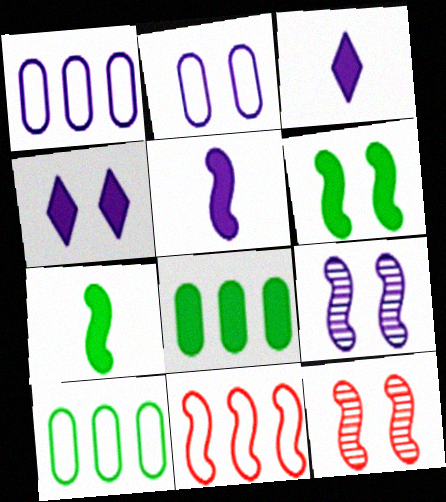[[1, 3, 9], 
[2, 4, 9], 
[3, 10, 12], 
[7, 9, 11]]